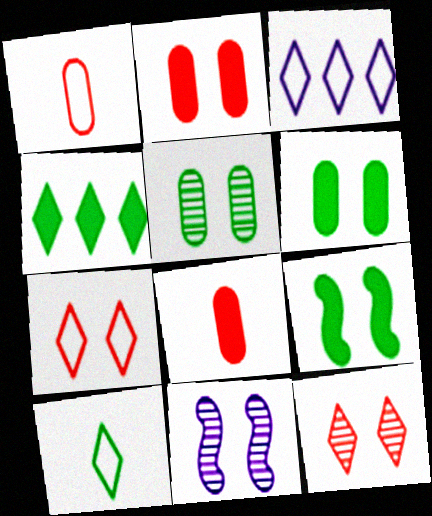[[1, 4, 11], 
[3, 7, 10], 
[5, 11, 12], 
[6, 7, 11]]